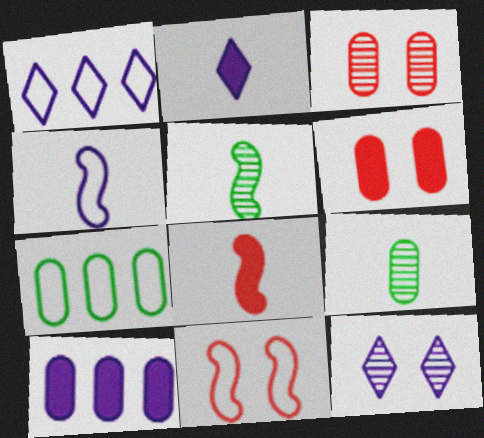[[1, 2, 12], 
[1, 5, 6], 
[4, 5, 8], 
[4, 10, 12], 
[7, 8, 12]]